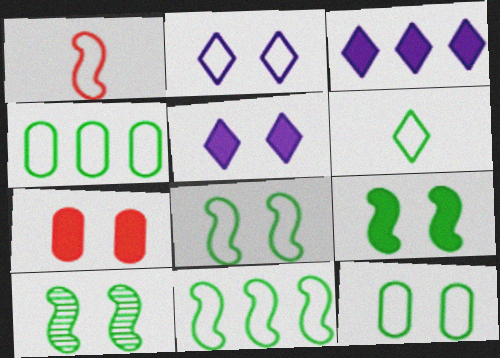[[1, 2, 4], 
[2, 7, 10], 
[4, 6, 8], 
[5, 7, 9], 
[6, 11, 12], 
[8, 9, 10]]